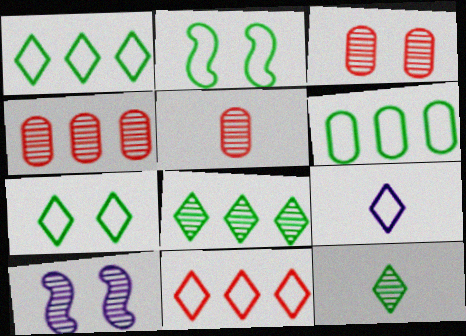[[3, 4, 5], 
[4, 10, 12], 
[5, 8, 10], 
[7, 9, 11]]